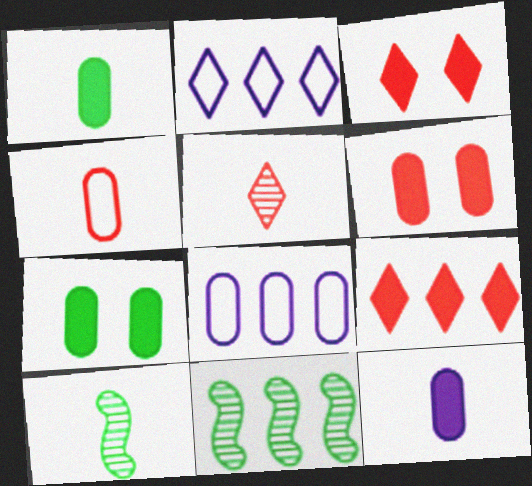[[2, 6, 10], 
[3, 8, 10], 
[8, 9, 11]]